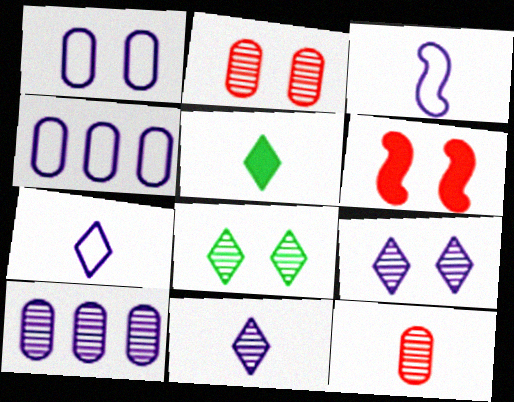[[1, 6, 8], 
[3, 5, 12]]